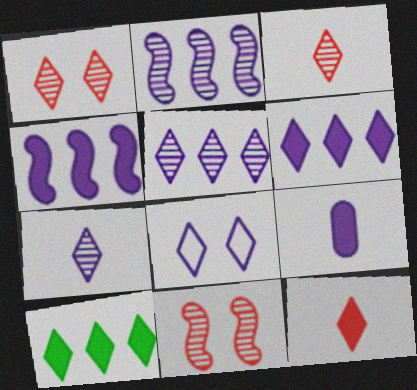[[2, 8, 9], 
[3, 8, 10], 
[6, 7, 8]]